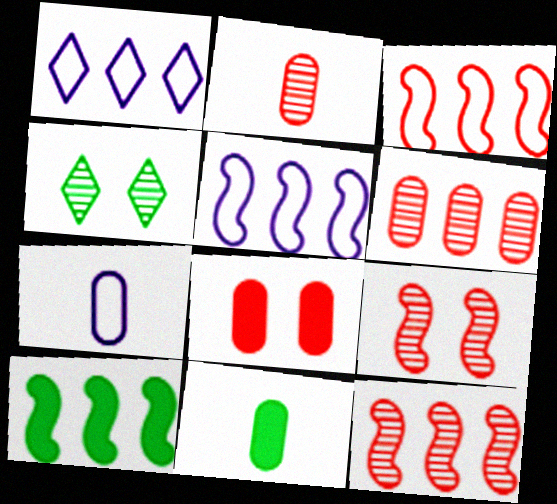[[1, 6, 10], 
[1, 9, 11], 
[2, 7, 11], 
[5, 10, 12]]